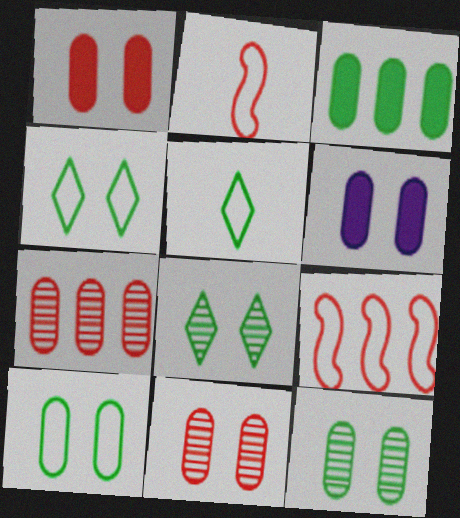[[6, 10, 11]]